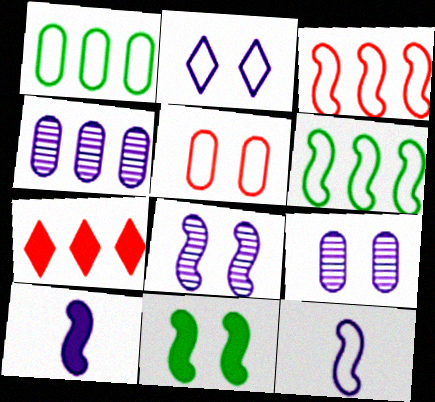[[2, 4, 10], 
[4, 6, 7]]